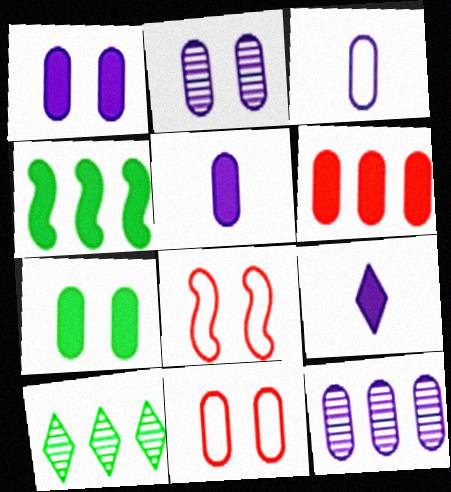[[1, 3, 12], 
[2, 7, 11], 
[5, 6, 7], 
[5, 8, 10]]